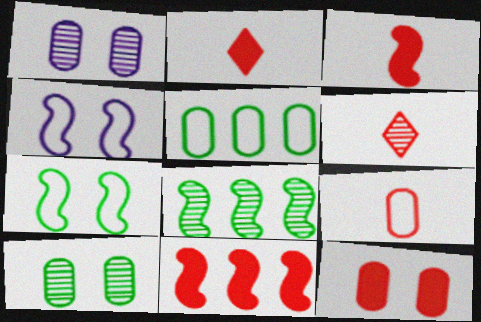[[1, 6, 8], 
[2, 11, 12], 
[3, 4, 8], 
[3, 6, 9]]